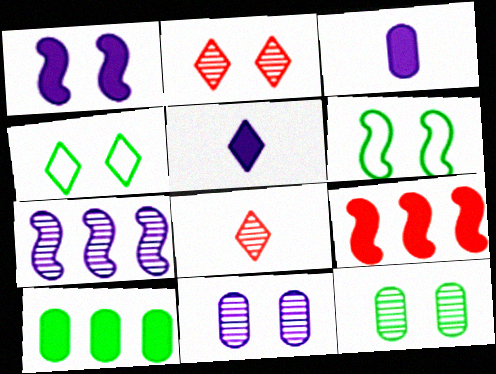[[7, 8, 12]]